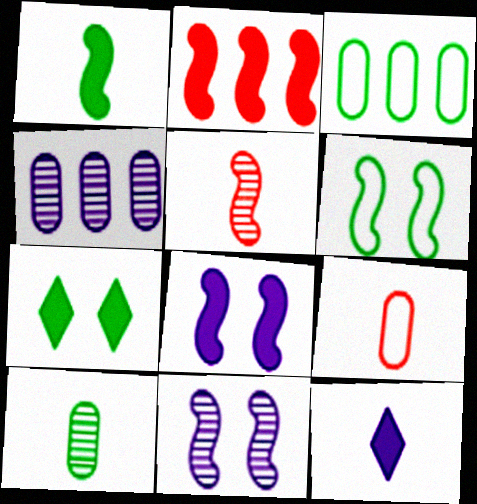[[1, 2, 8]]